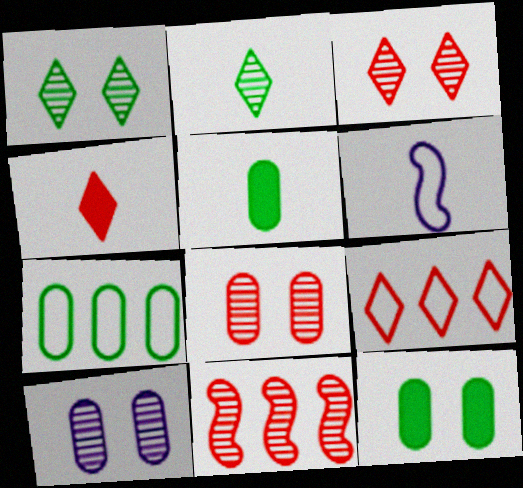[[2, 10, 11], 
[3, 4, 9]]